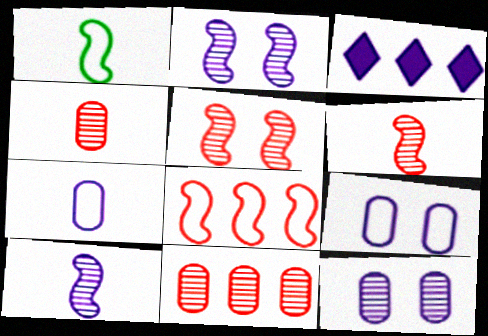[[2, 3, 7], 
[3, 9, 10]]